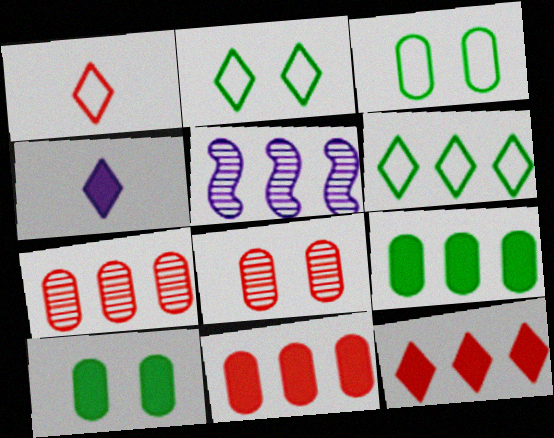[[1, 5, 10], 
[5, 6, 11]]